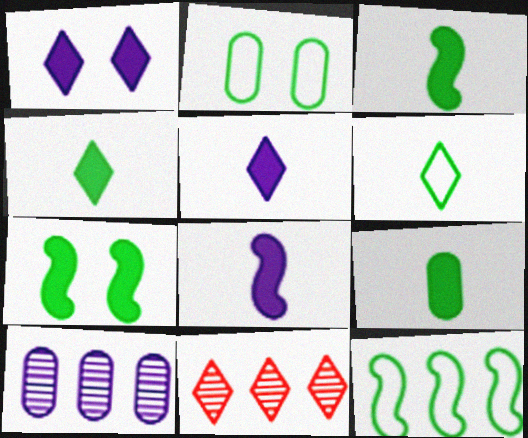[[1, 6, 11], 
[2, 6, 12], 
[2, 8, 11], 
[3, 4, 9]]